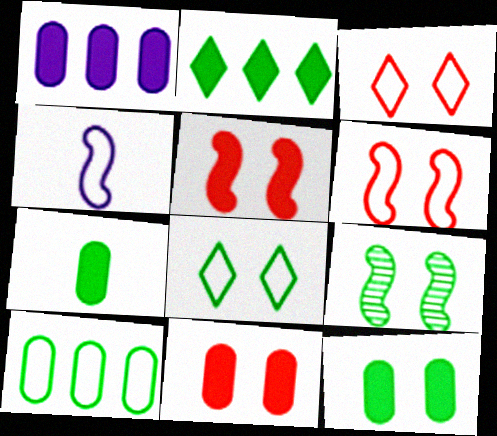[[1, 7, 11], 
[3, 4, 10], 
[8, 9, 12]]